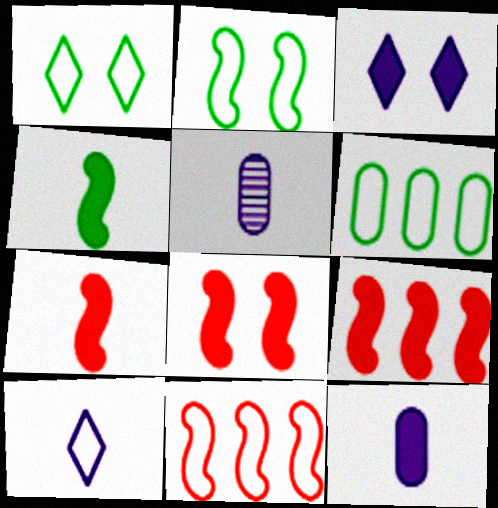[[1, 5, 9], 
[7, 8, 9]]